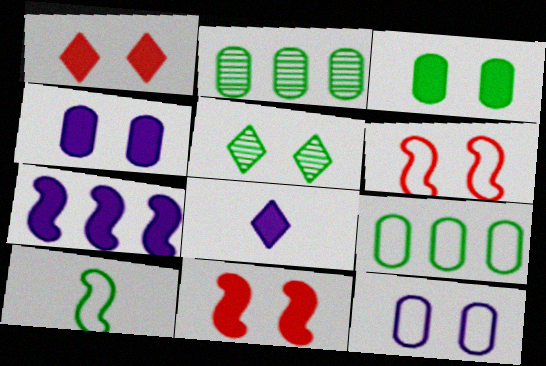[[2, 6, 8], 
[4, 5, 6], 
[4, 7, 8], 
[5, 11, 12]]